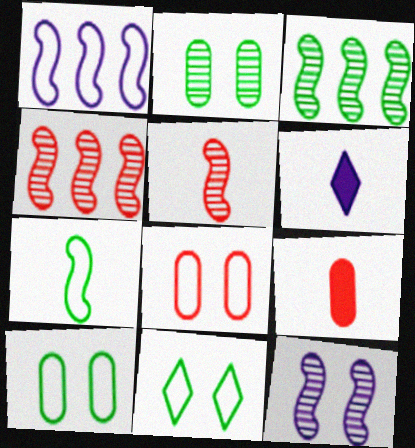[[3, 5, 12], 
[3, 6, 8], 
[4, 6, 10]]